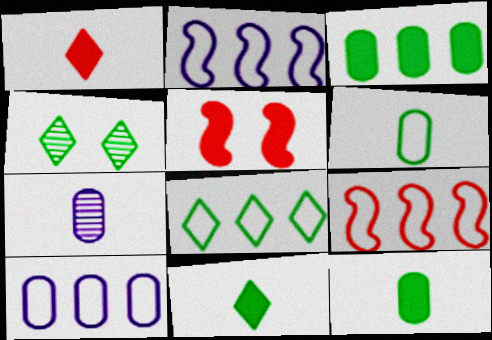[[4, 8, 11], 
[5, 7, 8], 
[8, 9, 10]]